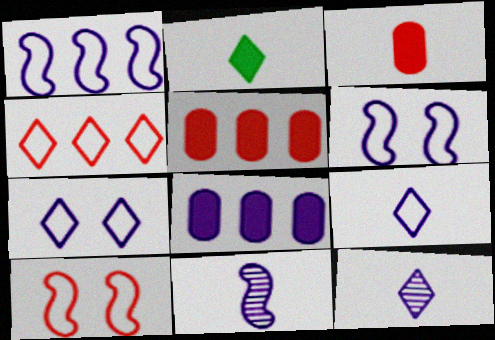[[6, 8, 12], 
[7, 8, 11]]